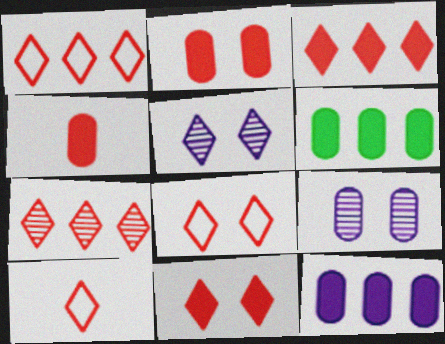[[1, 3, 7], 
[1, 8, 10], 
[7, 10, 11]]